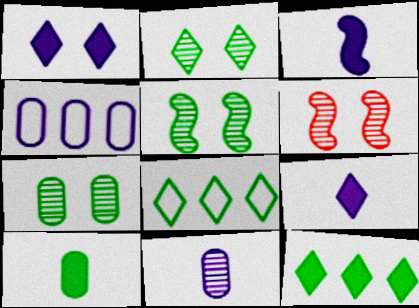[[2, 5, 7], 
[5, 8, 10]]